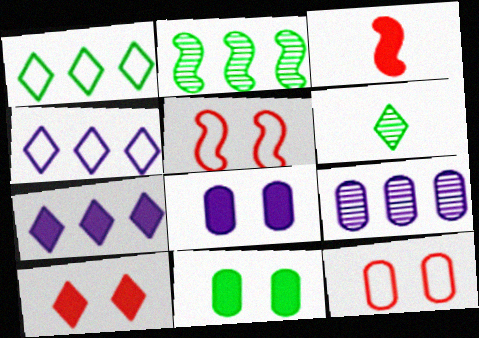[[3, 7, 11], 
[4, 6, 10]]